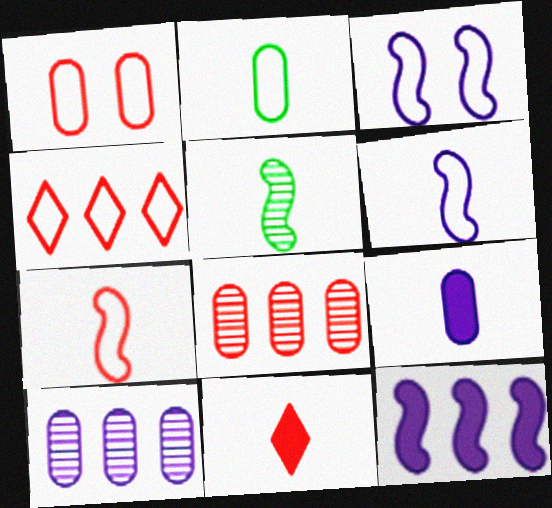[[1, 4, 7], 
[2, 3, 4]]